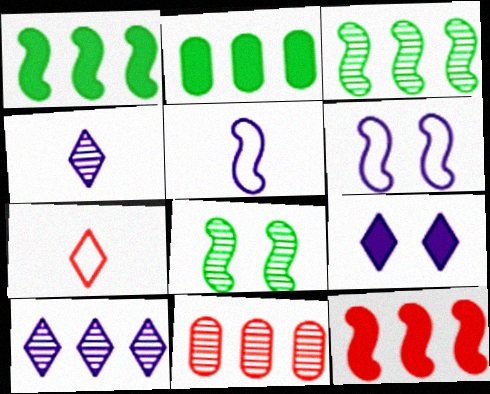[[3, 10, 11], 
[4, 8, 11], 
[5, 8, 12]]